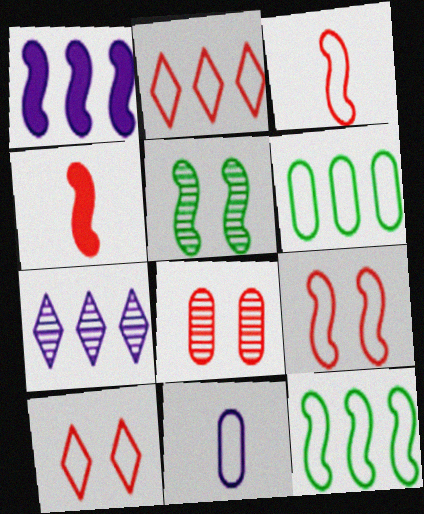[[1, 3, 5], 
[2, 4, 8], 
[10, 11, 12]]